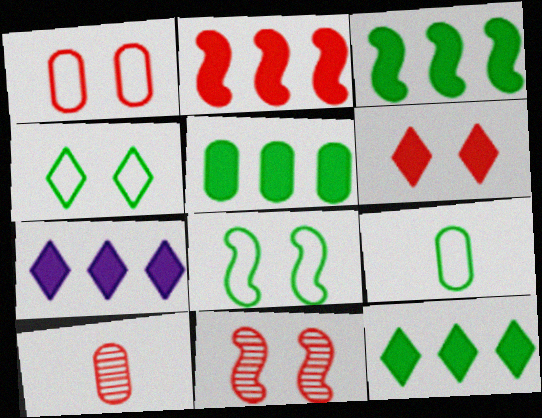[[1, 6, 11], 
[2, 5, 7], 
[3, 5, 12], 
[7, 8, 10], 
[7, 9, 11]]